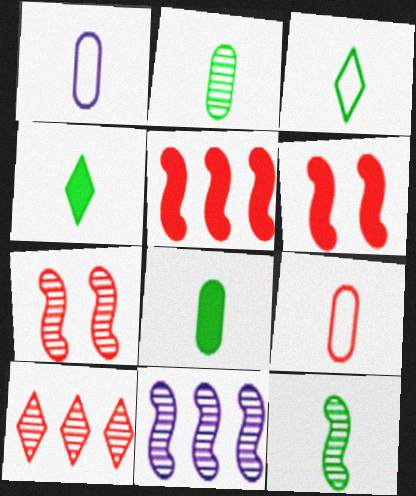[[3, 8, 12], 
[6, 9, 10], 
[7, 11, 12]]